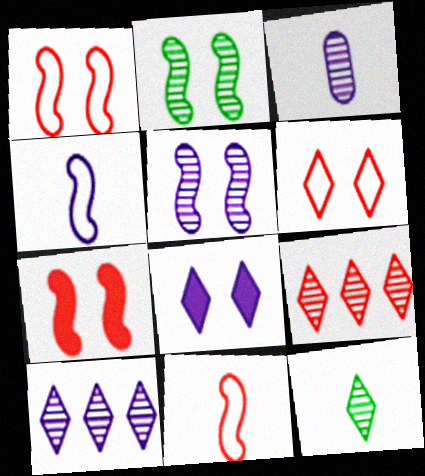[[2, 3, 9], 
[3, 5, 10]]